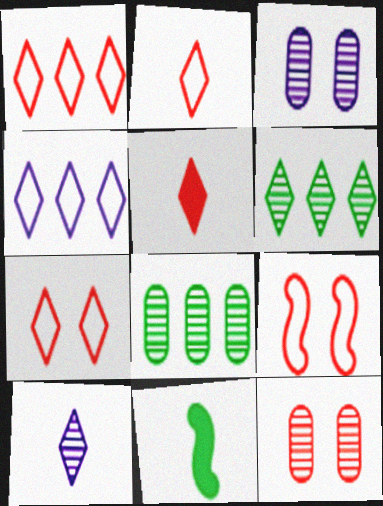[[1, 2, 7], 
[1, 3, 11], 
[4, 11, 12]]